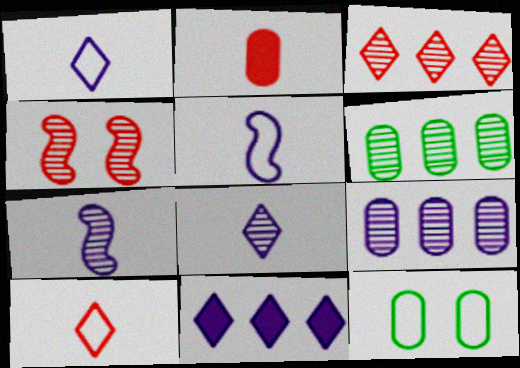[[2, 9, 12], 
[4, 6, 8]]